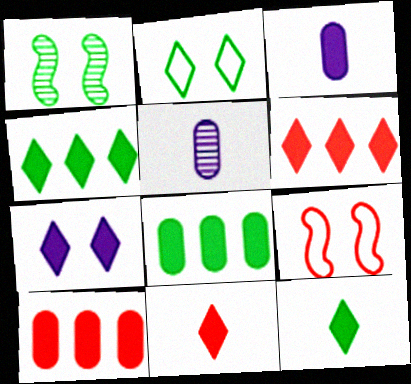[[4, 5, 9], 
[4, 7, 11], 
[6, 7, 12]]